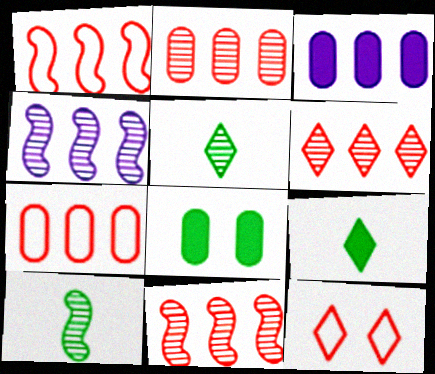[[2, 6, 11], 
[3, 10, 12]]